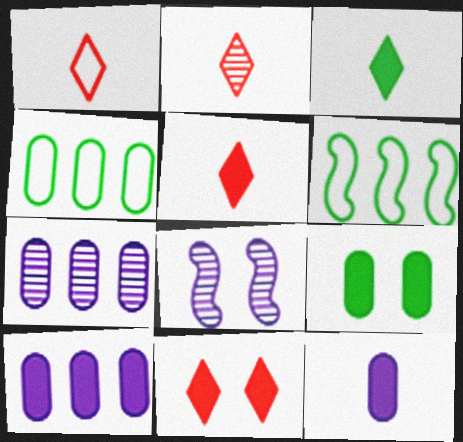[[1, 2, 5], 
[4, 5, 8]]